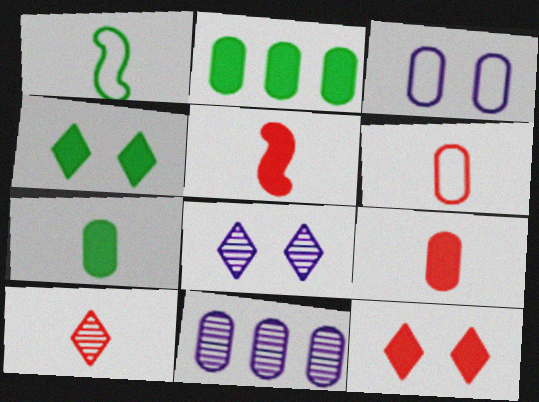[[1, 11, 12], 
[5, 6, 10]]